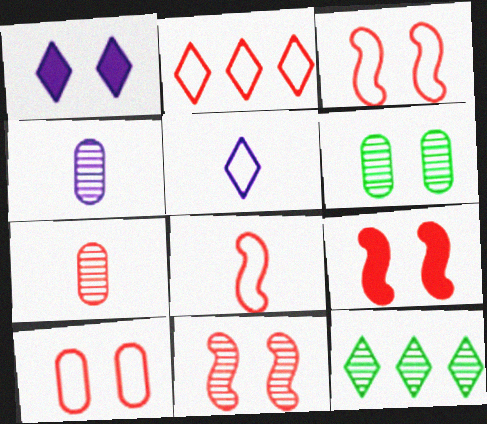[[1, 3, 6], 
[2, 7, 9], 
[2, 8, 10], 
[3, 9, 11], 
[4, 11, 12]]